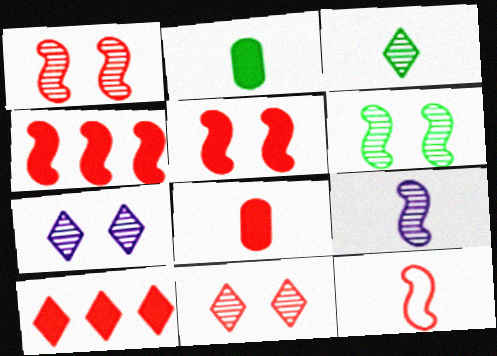[[1, 4, 12], 
[5, 8, 10]]